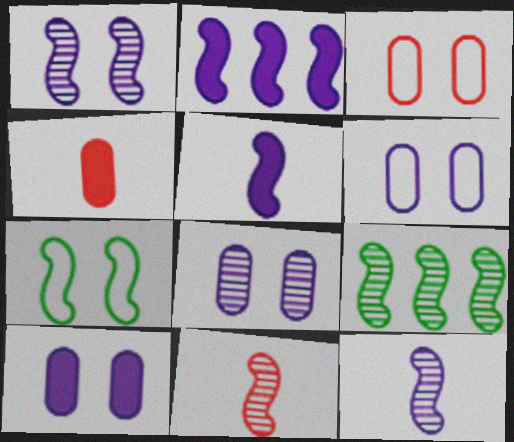[[1, 9, 11], 
[2, 7, 11], 
[6, 8, 10]]